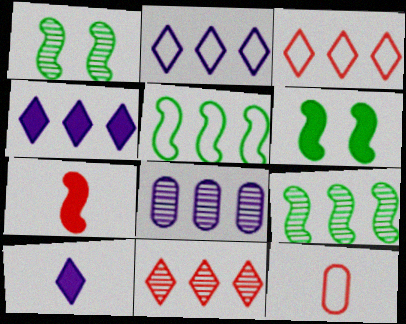[[1, 4, 12], 
[8, 9, 11]]